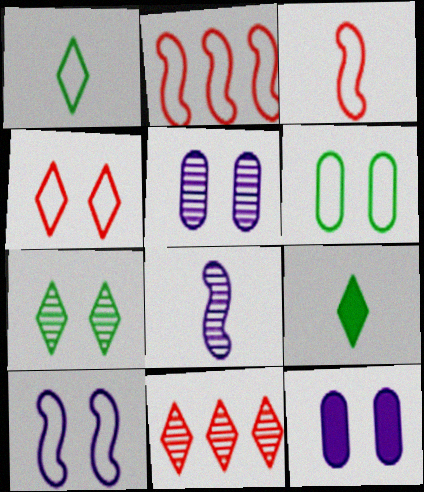[[2, 5, 9], 
[4, 6, 10]]